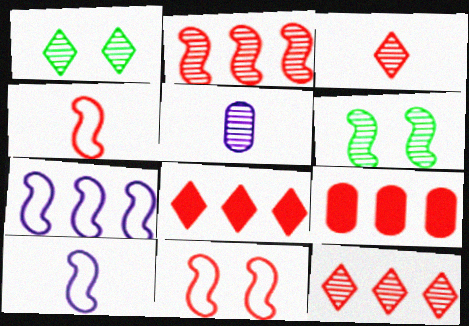[[1, 2, 5], 
[1, 9, 10], 
[3, 9, 11], 
[5, 6, 12]]